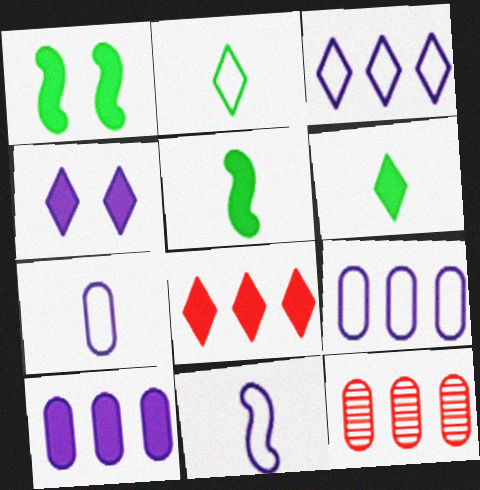[[4, 6, 8]]